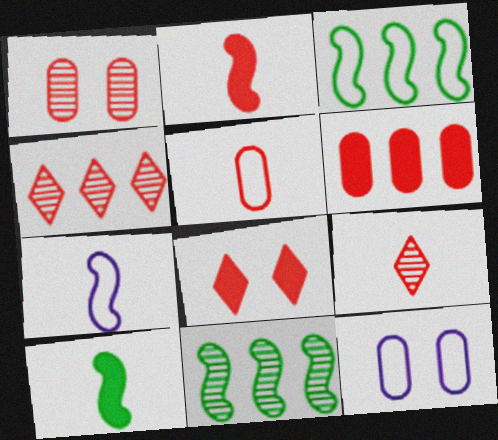[[1, 5, 6], 
[2, 5, 9], 
[2, 6, 8], 
[4, 10, 12]]